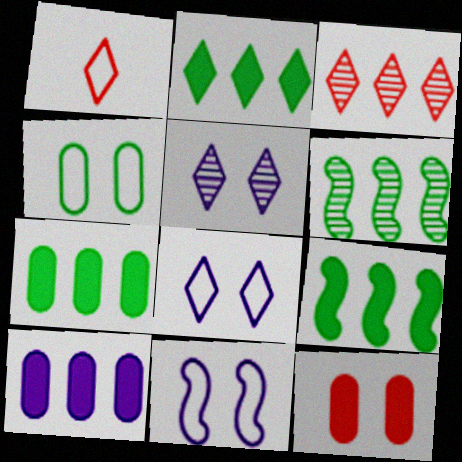[[1, 2, 5], 
[2, 7, 9]]